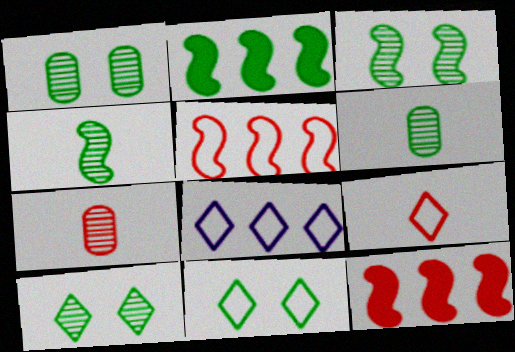[[1, 3, 10], 
[2, 6, 11], 
[8, 9, 11]]